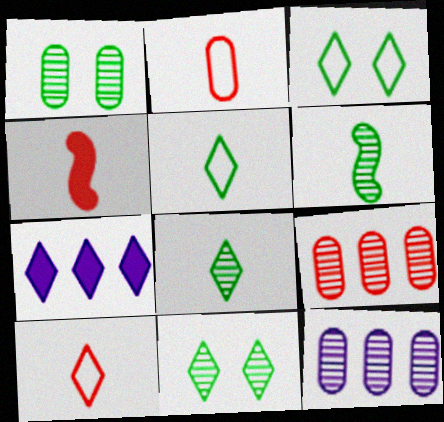[[3, 4, 12], 
[7, 10, 11]]